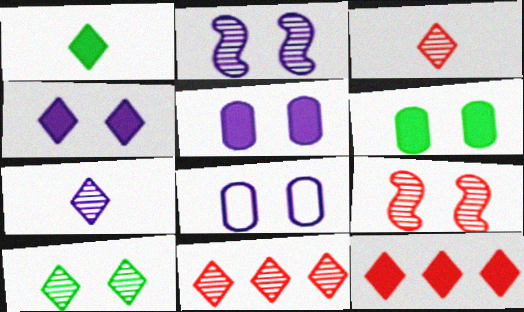[[1, 4, 12], 
[2, 4, 8], 
[7, 10, 11]]